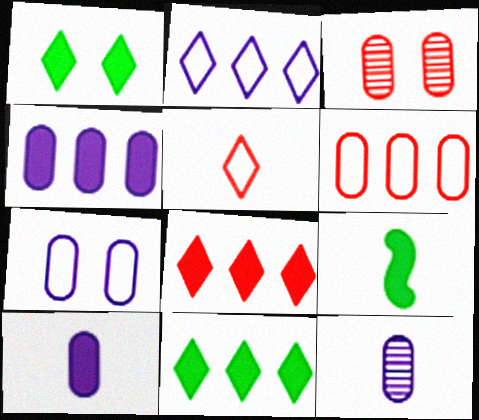[[2, 3, 9], 
[4, 7, 12], 
[5, 9, 12]]